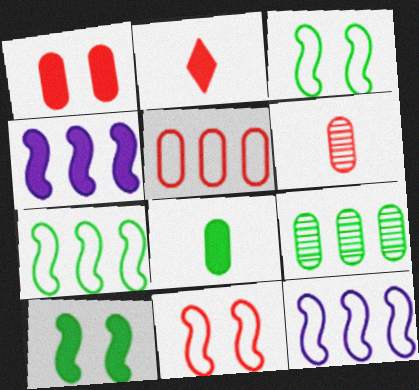[[1, 5, 6]]